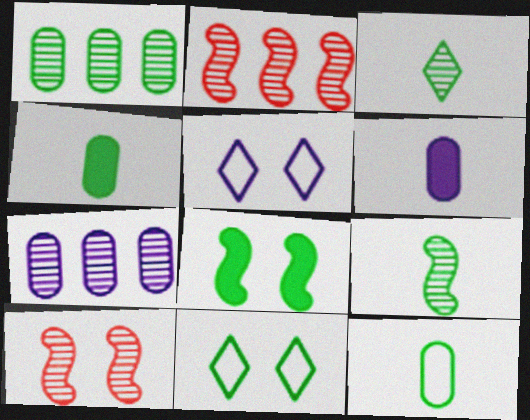[[2, 4, 5], 
[2, 6, 11], 
[3, 7, 10]]